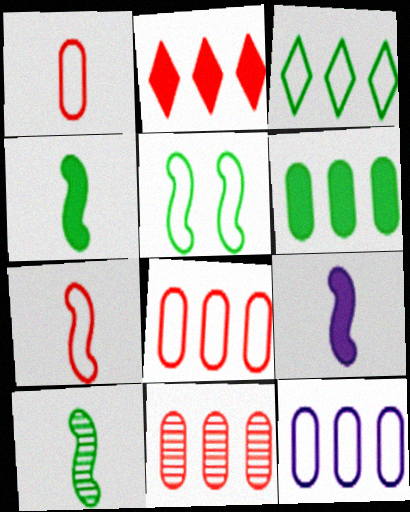[[6, 11, 12], 
[7, 9, 10]]